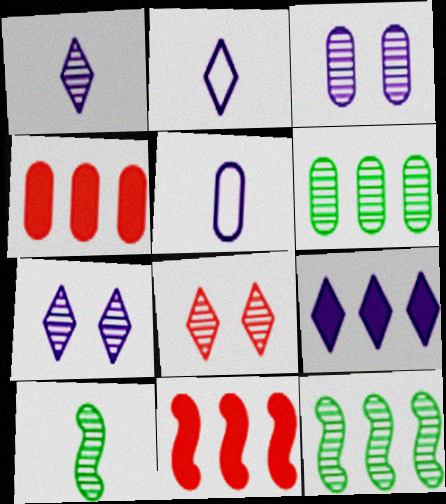[[2, 7, 9]]